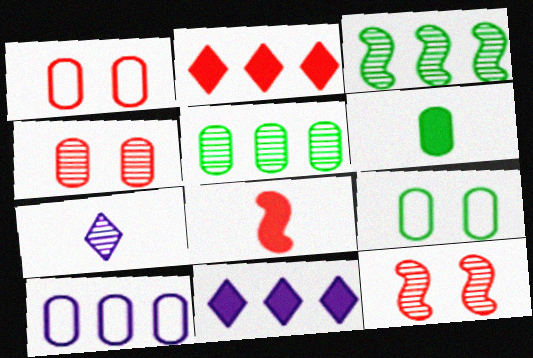[[2, 3, 10], 
[3, 4, 7], 
[4, 6, 10], 
[5, 6, 9], 
[5, 7, 12]]